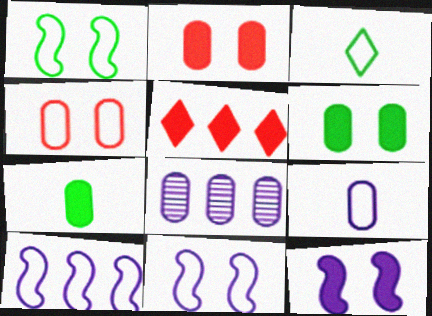[[3, 4, 10], 
[4, 7, 8], 
[5, 7, 12]]